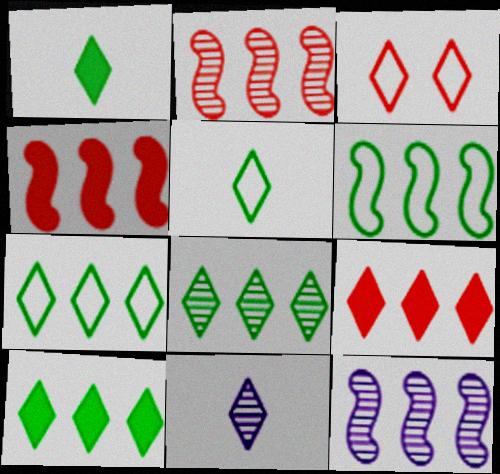[[3, 10, 11], 
[4, 6, 12], 
[7, 8, 10]]